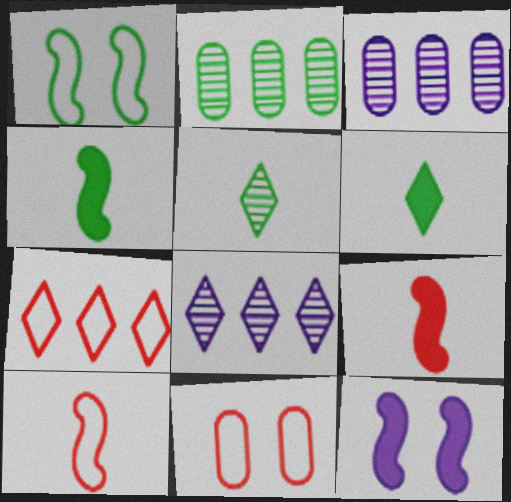[[1, 2, 6], 
[4, 8, 11], 
[7, 10, 11]]